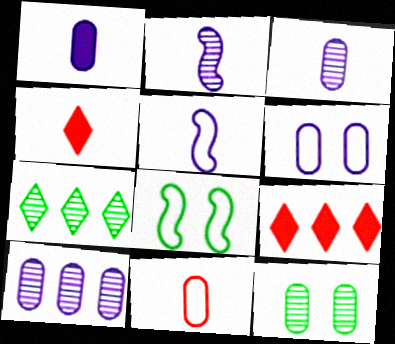[[1, 6, 10], 
[3, 8, 9], 
[4, 8, 10], 
[5, 9, 12]]